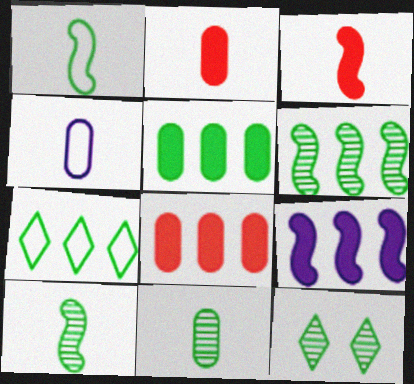[[1, 5, 12], 
[2, 4, 11], 
[5, 6, 7], 
[6, 11, 12]]